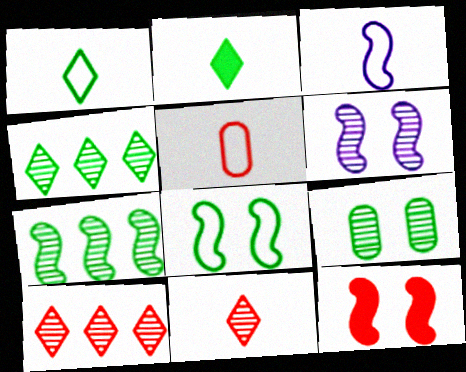[[1, 3, 5], 
[3, 7, 12], 
[5, 10, 12], 
[6, 8, 12]]